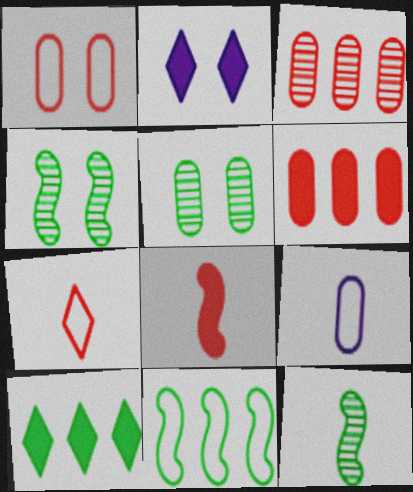[[1, 2, 4], 
[5, 6, 9]]